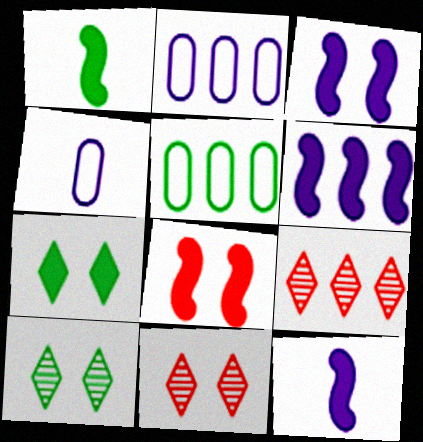[[1, 2, 11], 
[1, 5, 10], 
[1, 6, 8], 
[3, 6, 12], 
[5, 6, 9], 
[5, 11, 12]]